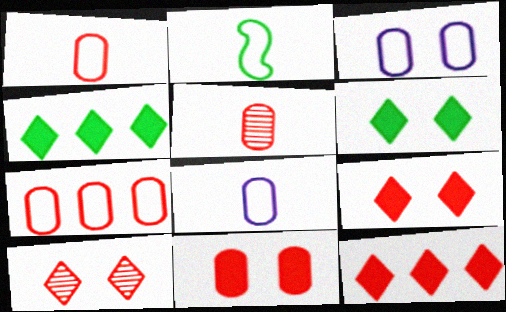[[5, 7, 11]]